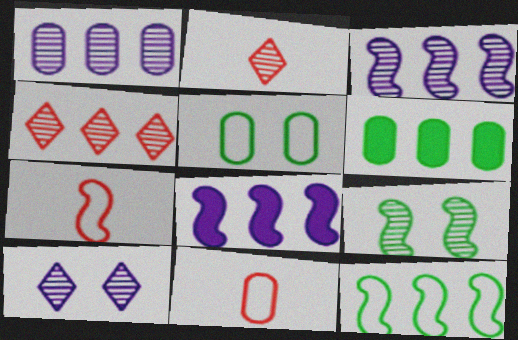[[1, 2, 9], 
[2, 5, 8], 
[6, 7, 10], 
[7, 8, 9]]